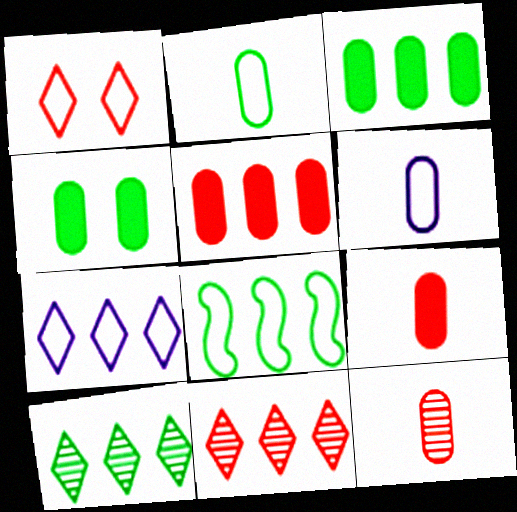[[1, 6, 8], 
[3, 8, 10]]